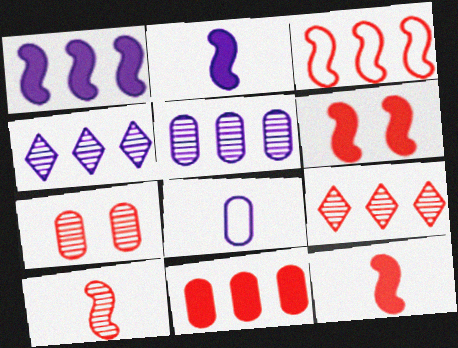[[3, 6, 10], 
[3, 9, 11], 
[7, 9, 10]]